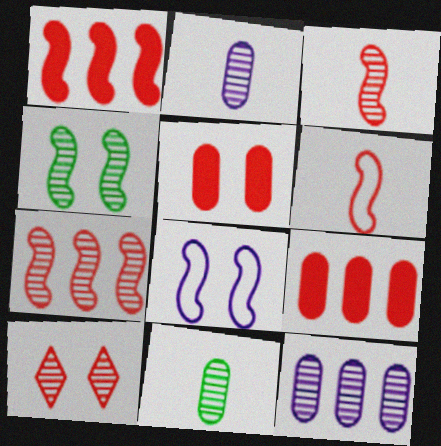[[6, 9, 10]]